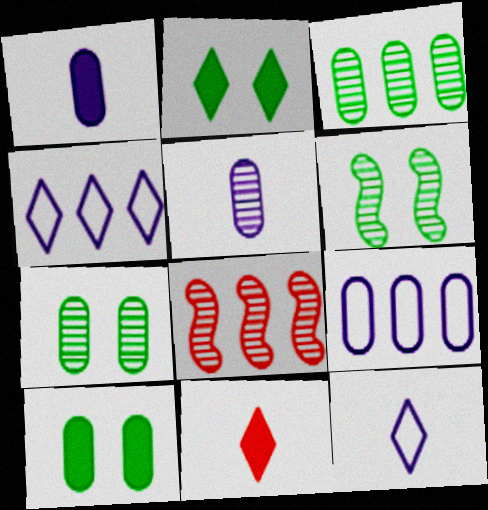[[6, 9, 11], 
[8, 10, 12]]